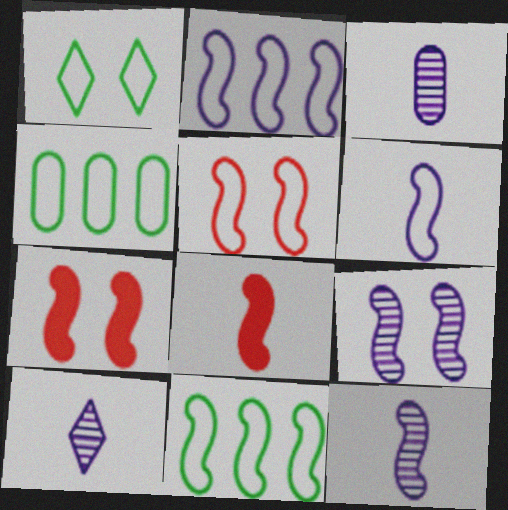[[3, 10, 12], 
[4, 7, 10], 
[5, 6, 11], 
[7, 11, 12], 
[8, 9, 11]]